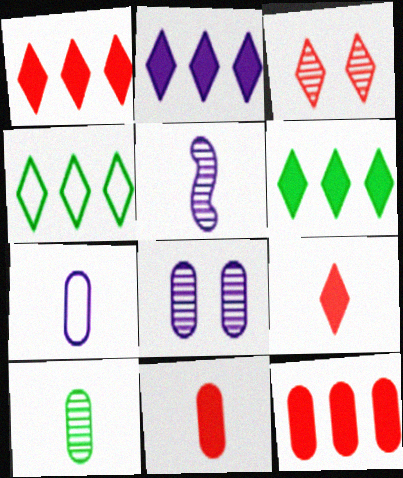[[1, 2, 6], 
[7, 10, 11]]